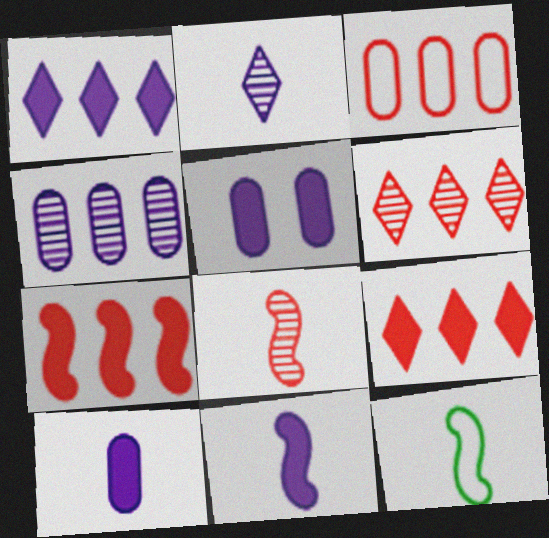[[1, 5, 11], 
[3, 6, 7], 
[5, 6, 12], 
[8, 11, 12]]